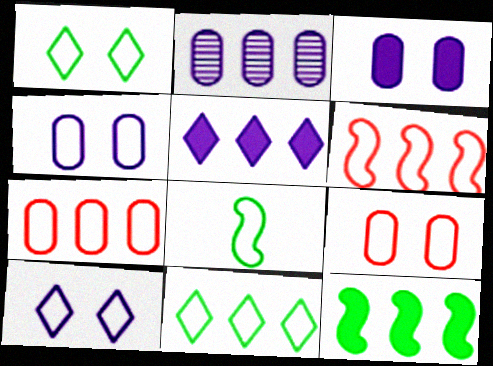[[7, 8, 10]]